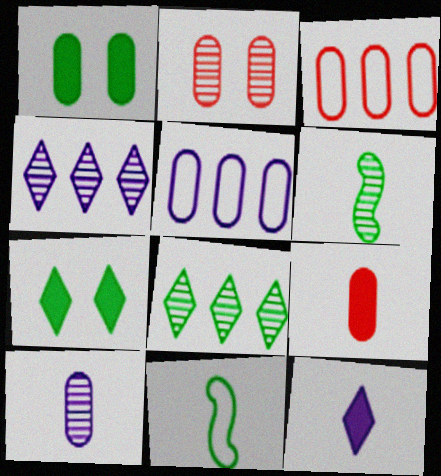[[1, 3, 10], 
[1, 8, 11], 
[2, 3, 9], 
[2, 4, 6]]